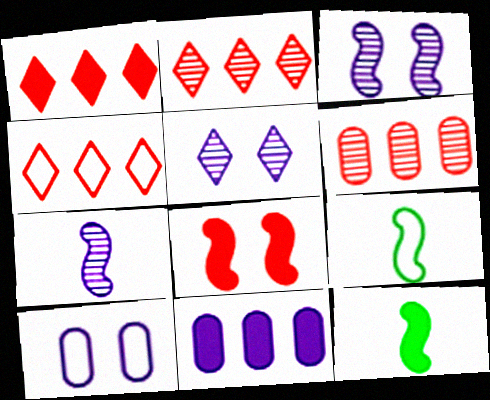[[1, 2, 4], 
[2, 10, 12], 
[4, 9, 10]]